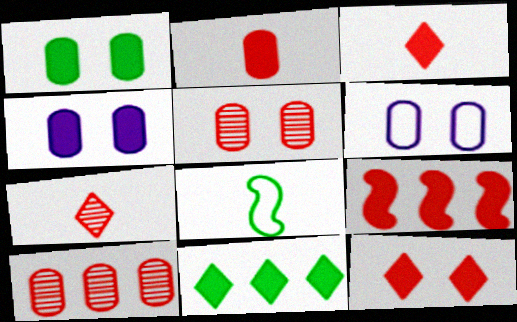[[1, 5, 6], 
[2, 9, 12]]